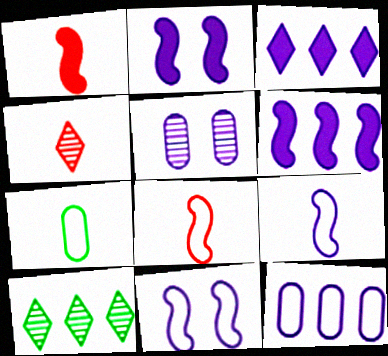[[3, 5, 9]]